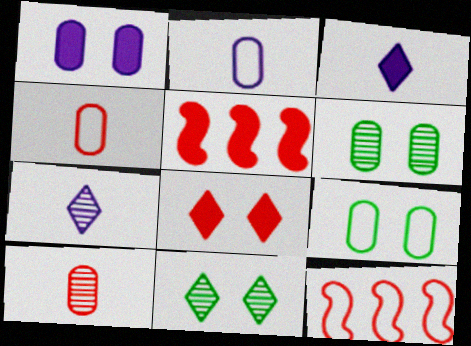[[2, 5, 11], 
[3, 6, 12], 
[5, 7, 9], 
[8, 10, 12]]